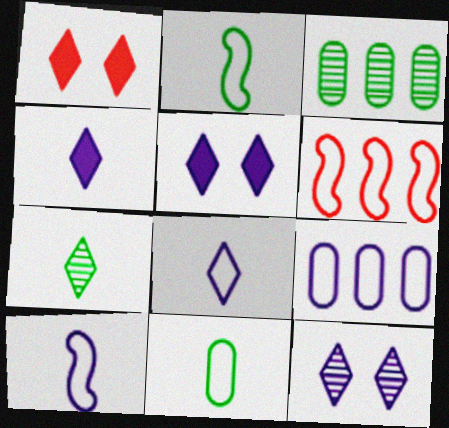[[1, 3, 10]]